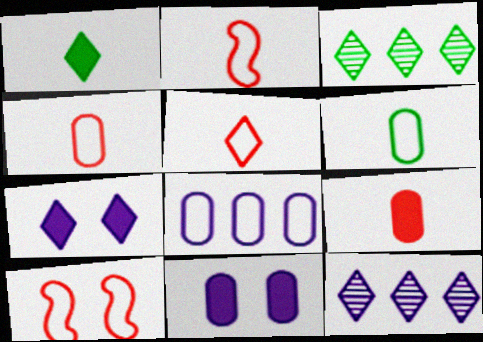[[2, 3, 11], 
[2, 4, 5], 
[3, 5, 7]]